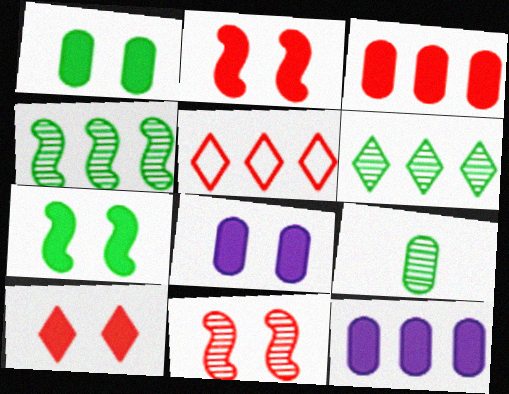[[4, 5, 12], 
[7, 8, 10]]